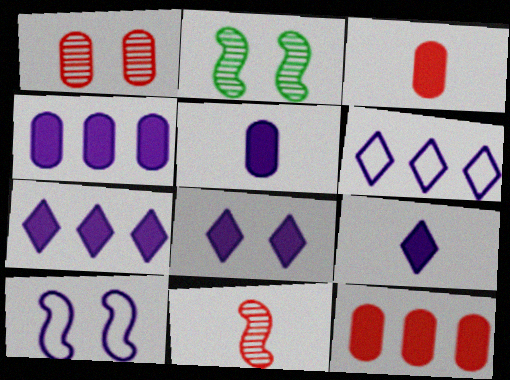[[2, 3, 6], 
[7, 8, 9]]